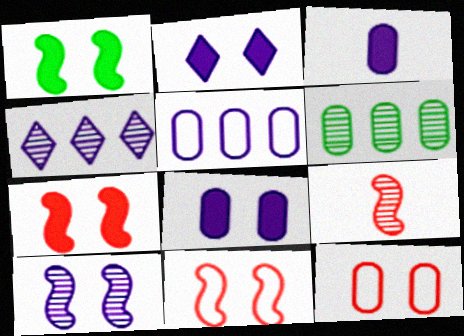[[1, 10, 11], 
[3, 6, 12]]